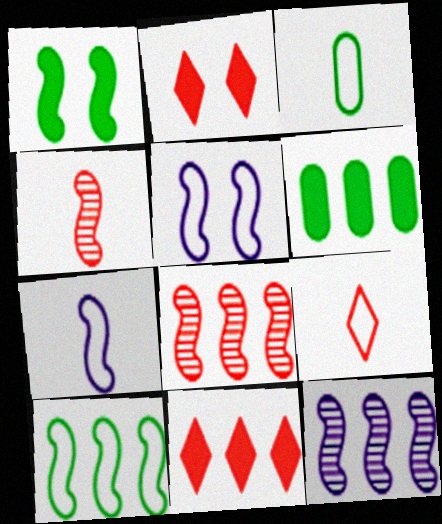[[1, 7, 8], 
[2, 3, 12], 
[3, 7, 9]]